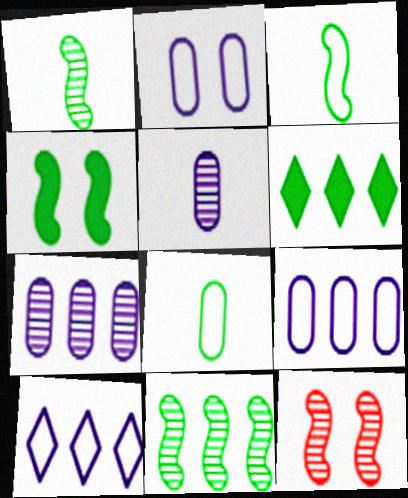[[3, 4, 11]]